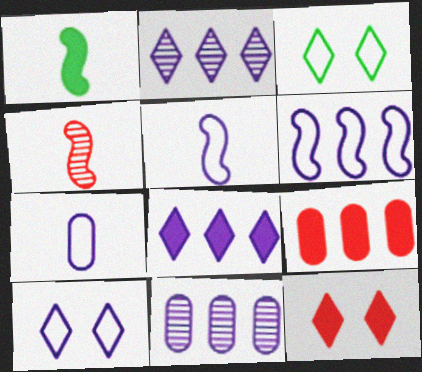[[1, 4, 5], 
[6, 7, 10], 
[6, 8, 11]]